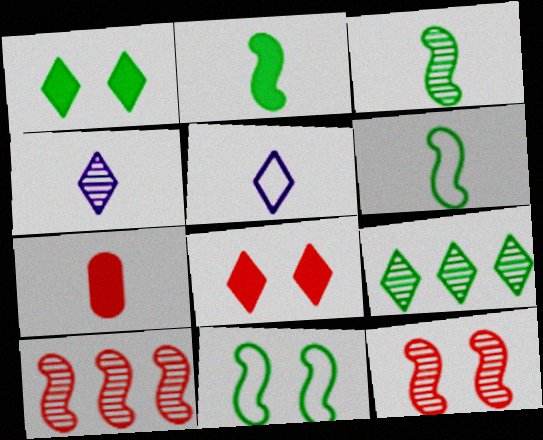[[2, 3, 6], 
[3, 5, 7], 
[4, 6, 7], 
[5, 8, 9]]